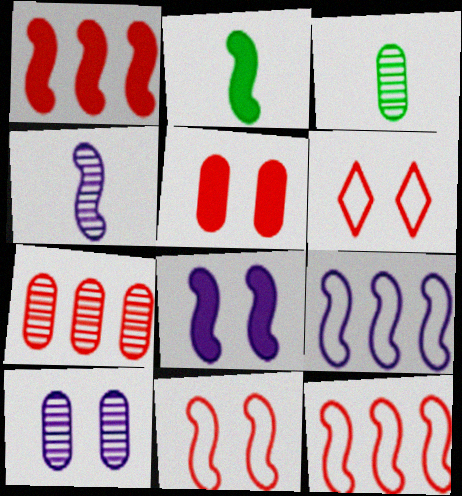[[1, 2, 8], 
[3, 7, 10], 
[4, 8, 9]]